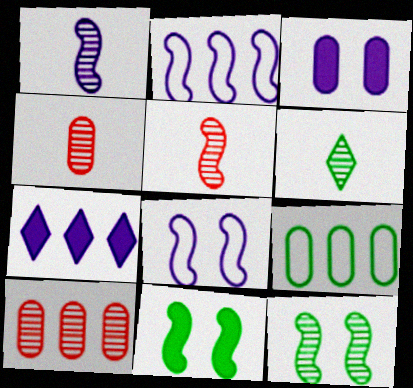[[1, 4, 6], 
[2, 5, 11], 
[3, 4, 9], 
[6, 9, 11]]